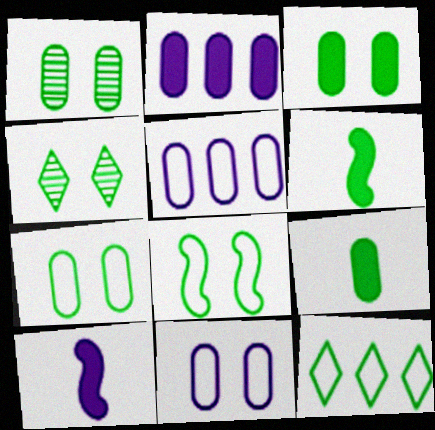[[1, 3, 7], 
[1, 6, 12], 
[3, 4, 8]]